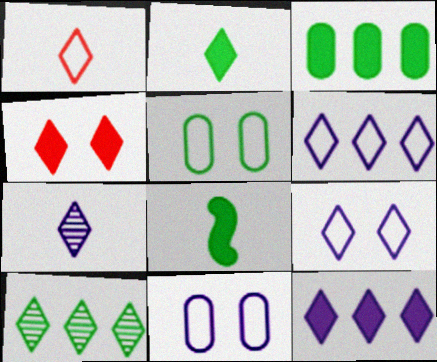[[1, 2, 7], 
[2, 4, 12], 
[5, 8, 10], 
[7, 9, 12]]